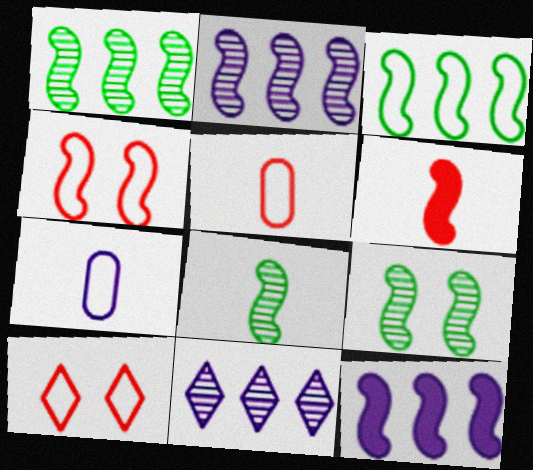[[1, 8, 9], 
[3, 7, 10], 
[4, 8, 12]]